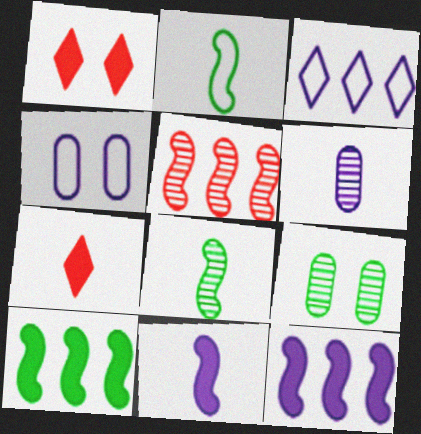[[2, 6, 7]]